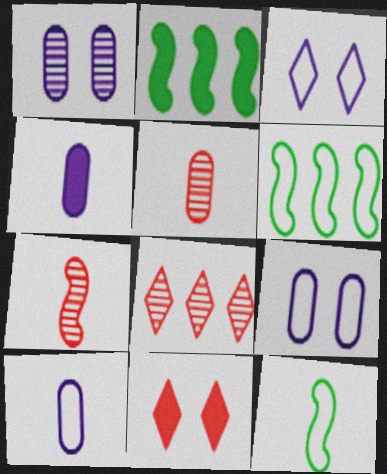[[2, 3, 5], 
[2, 4, 11]]